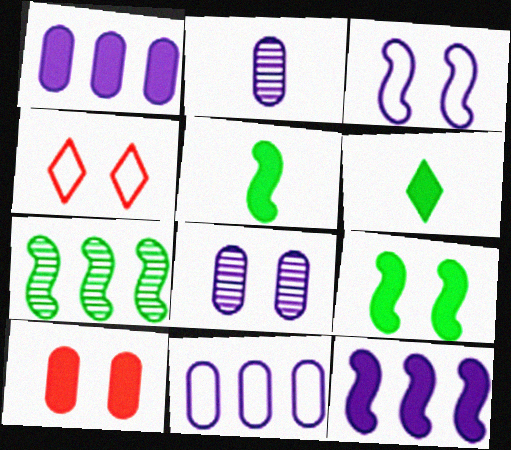[[4, 8, 9], 
[6, 10, 12]]